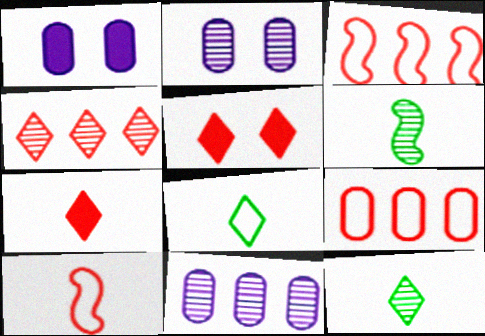[[1, 3, 12], 
[2, 4, 6]]